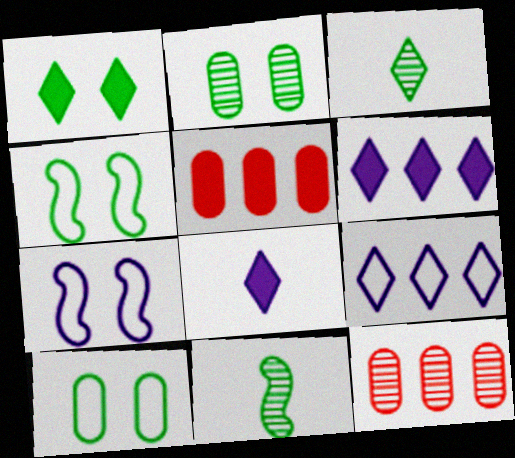[[1, 2, 4], 
[3, 5, 7], 
[4, 8, 12]]